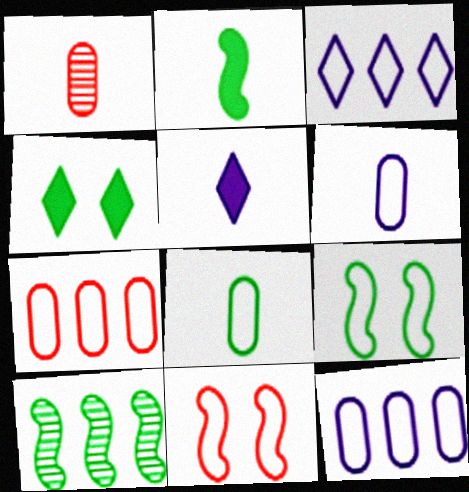[[2, 9, 10], 
[3, 8, 11], 
[4, 8, 10]]